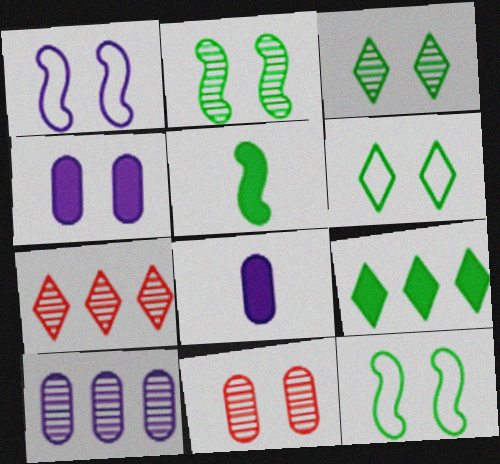[[7, 8, 12]]